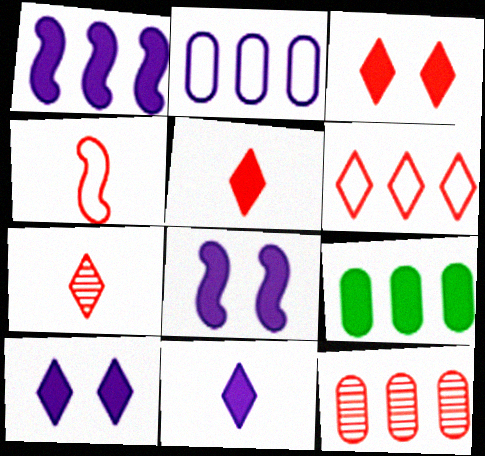[[2, 9, 12], 
[3, 4, 12], 
[3, 6, 7], 
[5, 8, 9]]